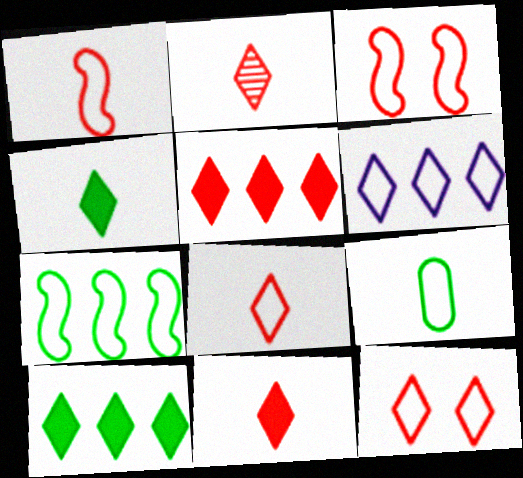[[2, 5, 12], 
[2, 8, 11], 
[3, 6, 9]]